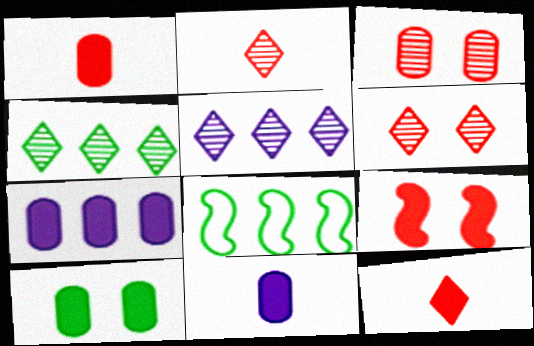[[1, 7, 10], 
[6, 8, 11]]